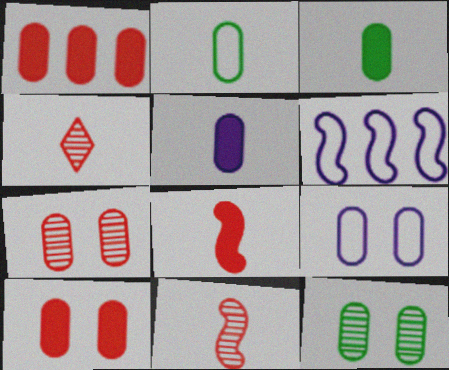[[9, 10, 12]]